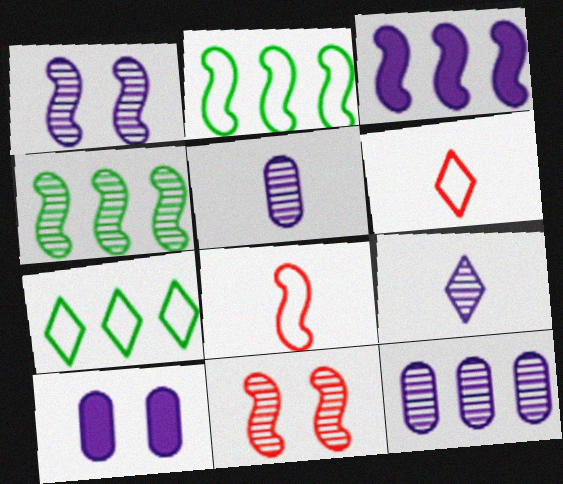[[1, 9, 12], 
[4, 6, 10]]